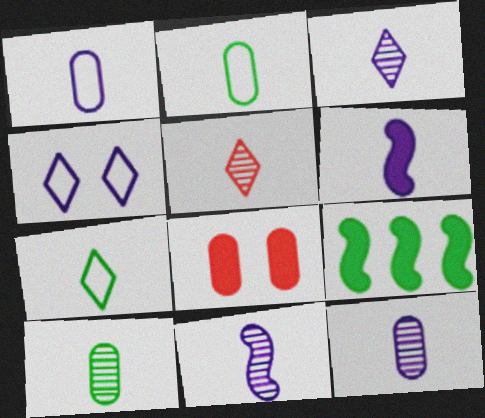[[1, 3, 6], 
[2, 5, 6], 
[3, 11, 12], 
[5, 10, 11]]